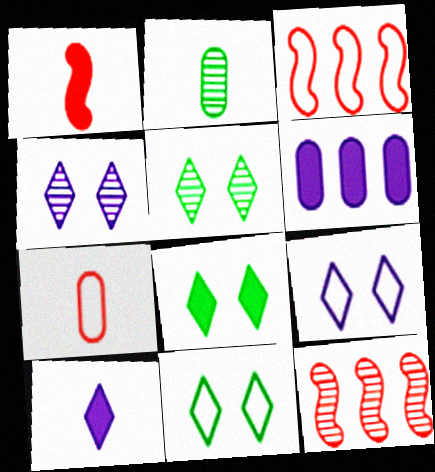[[1, 6, 8], 
[2, 4, 12], 
[5, 8, 11]]